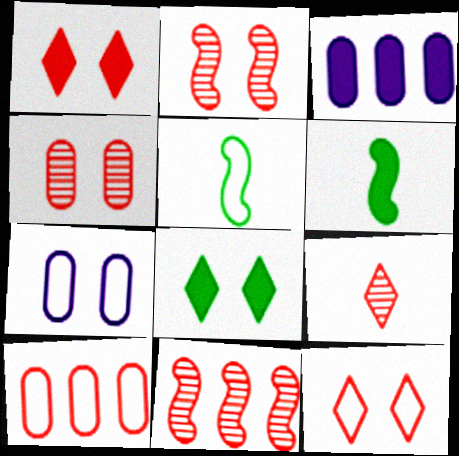[[1, 3, 6], 
[2, 7, 8], 
[4, 9, 11]]